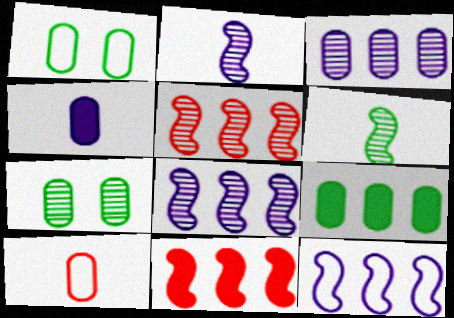[]